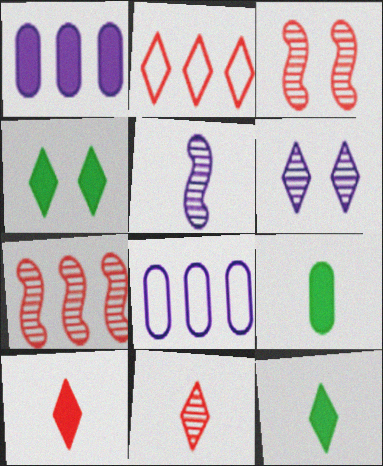[[2, 6, 12], 
[3, 8, 12]]